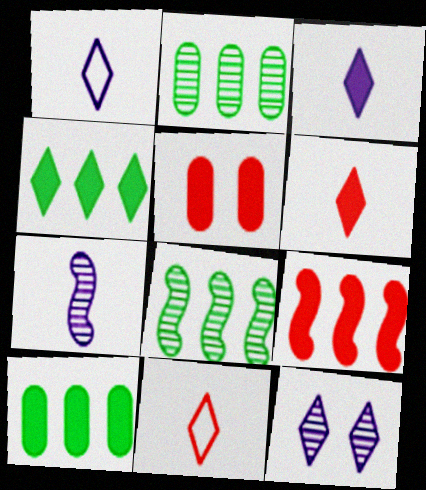[[1, 5, 8], 
[4, 11, 12], 
[5, 6, 9]]